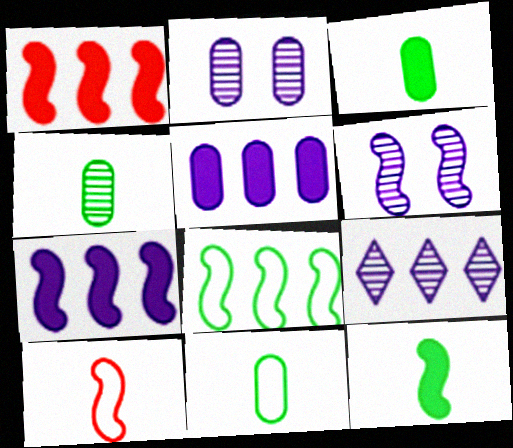[[3, 4, 11]]